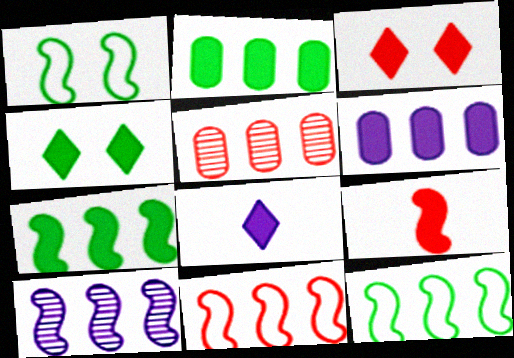[[1, 5, 8], 
[1, 9, 10], 
[4, 6, 9], 
[7, 10, 11]]